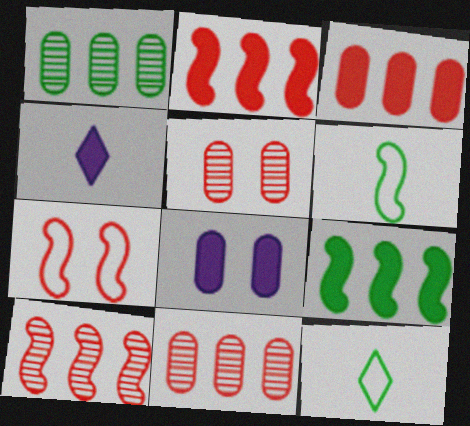[[1, 4, 7], 
[8, 10, 12]]